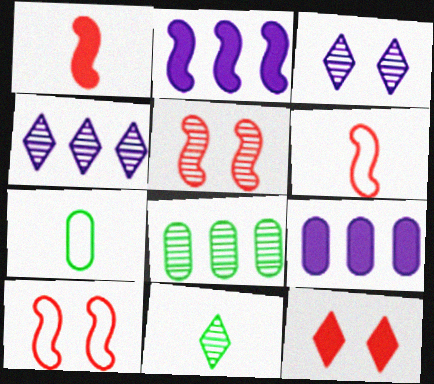[[9, 10, 11]]